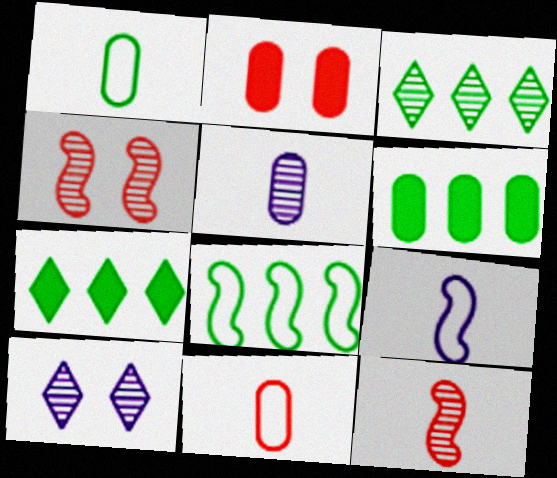[[2, 3, 9], 
[3, 4, 5], 
[3, 6, 8]]